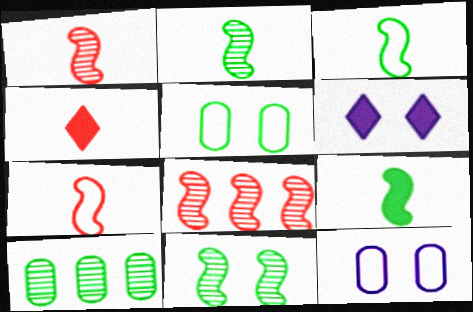[[2, 3, 9], 
[6, 7, 10]]